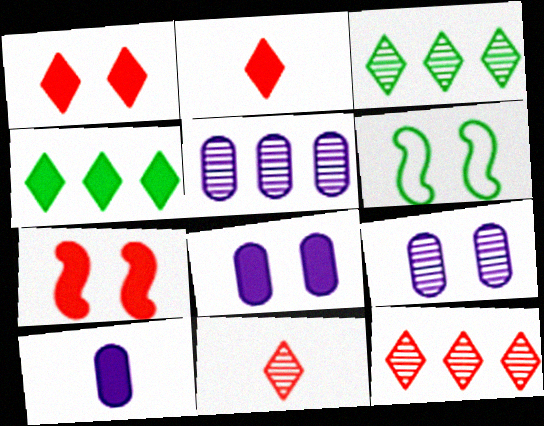[[1, 6, 9], 
[2, 5, 6], 
[4, 7, 10], 
[6, 10, 12]]